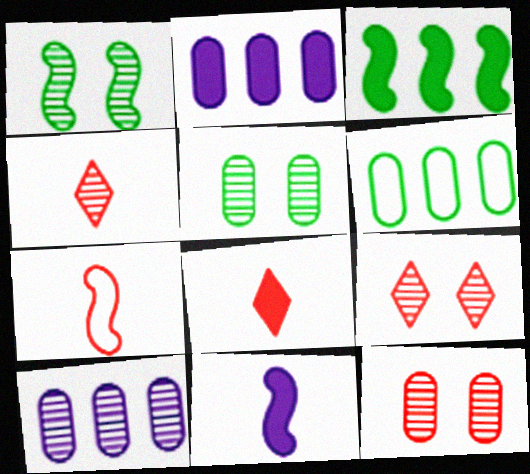[[1, 4, 10], 
[6, 9, 11]]